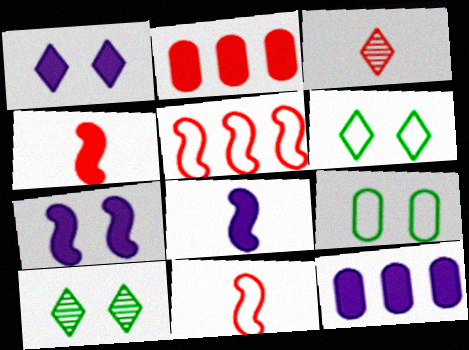[[1, 8, 12], 
[10, 11, 12]]